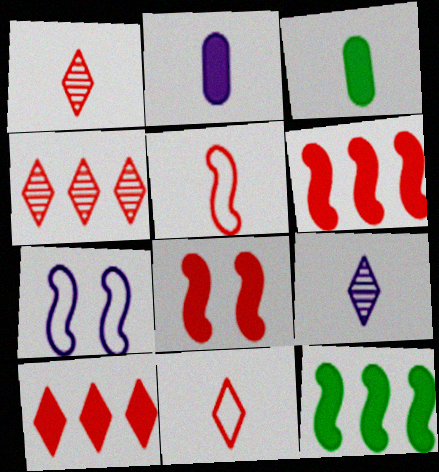[[3, 4, 7], 
[3, 5, 9]]